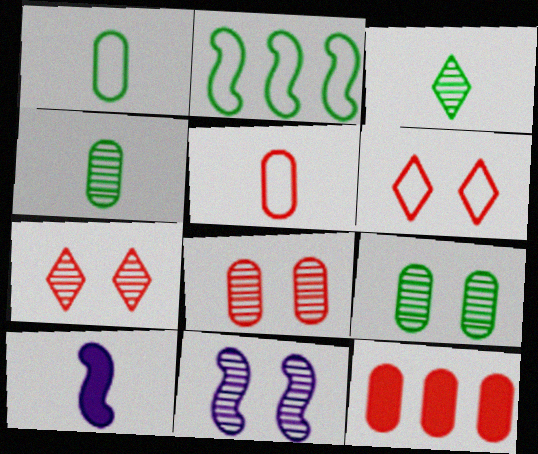[[3, 5, 10], 
[5, 8, 12], 
[7, 9, 11]]